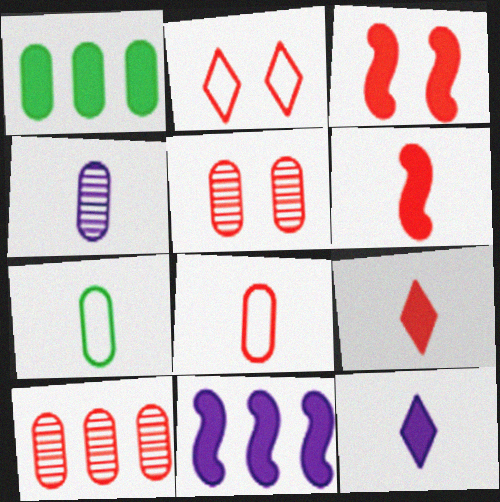[[1, 3, 12], 
[2, 3, 5], 
[2, 6, 10]]